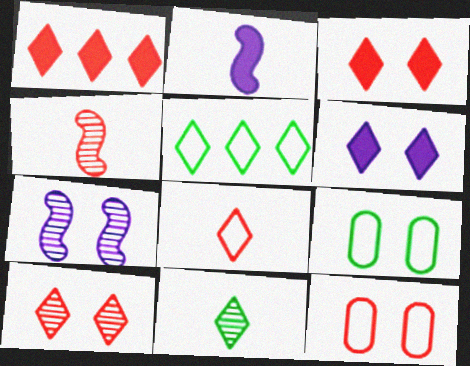[[1, 4, 12], 
[1, 8, 10], 
[3, 7, 9]]